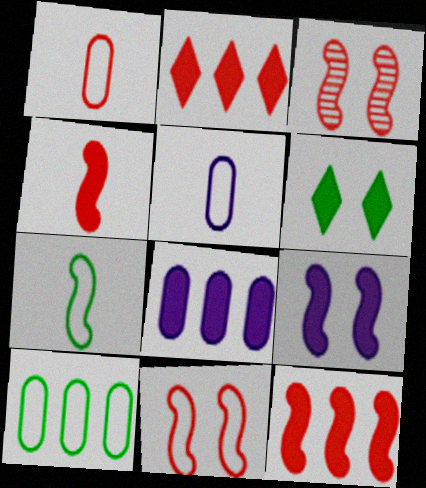[[1, 2, 3], 
[4, 6, 8]]